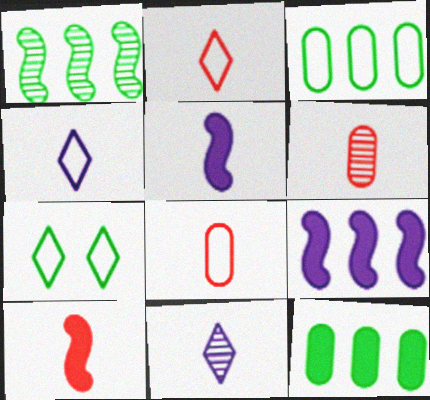[[2, 6, 10], 
[6, 7, 9]]